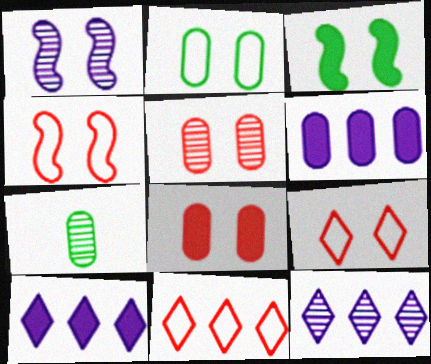[[1, 3, 4], 
[4, 7, 10]]